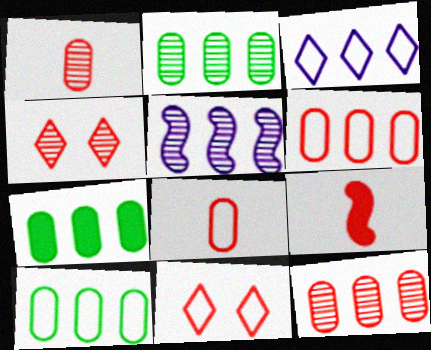[[2, 7, 10], 
[4, 6, 9], 
[9, 11, 12]]